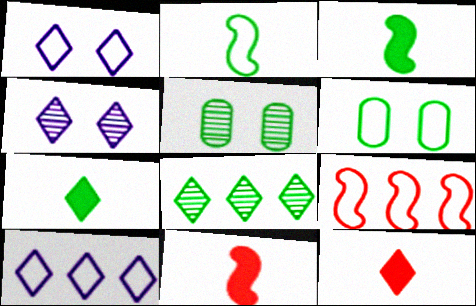[[1, 8, 12], 
[3, 6, 8], 
[5, 10, 11]]